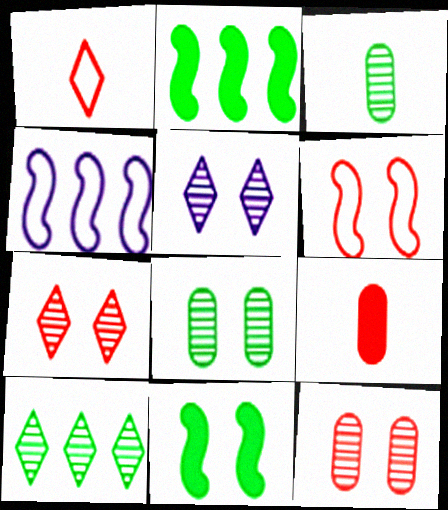[]